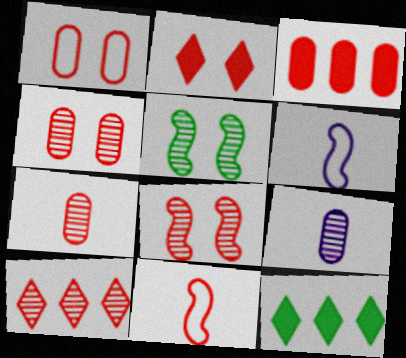[[1, 2, 8], 
[1, 3, 7], 
[4, 6, 12], 
[5, 9, 10], 
[7, 8, 10]]